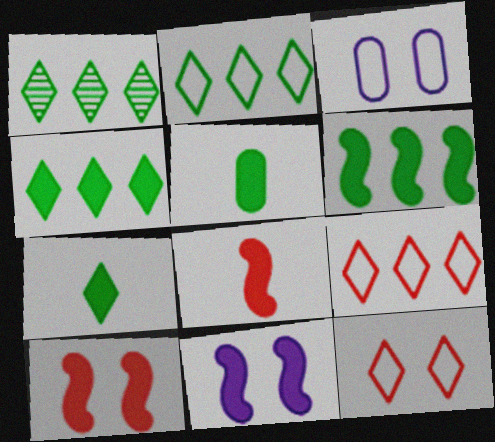[[1, 2, 4], 
[1, 3, 8], 
[6, 8, 11]]